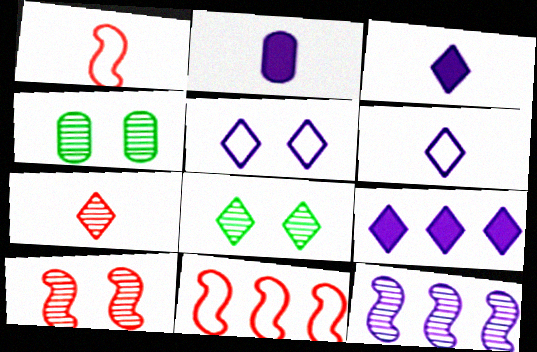[[1, 4, 9], 
[2, 5, 12], 
[2, 8, 11], 
[3, 4, 11], 
[4, 7, 12]]